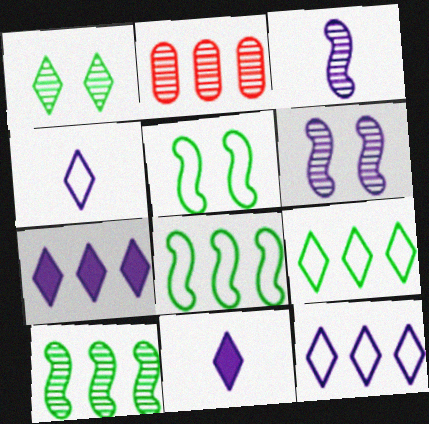[[1, 2, 3], 
[2, 5, 11], 
[2, 7, 8]]